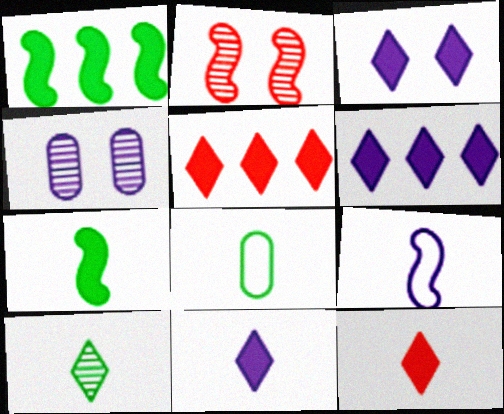[[1, 2, 9], 
[2, 6, 8], 
[3, 6, 11], 
[4, 6, 9], 
[7, 8, 10]]